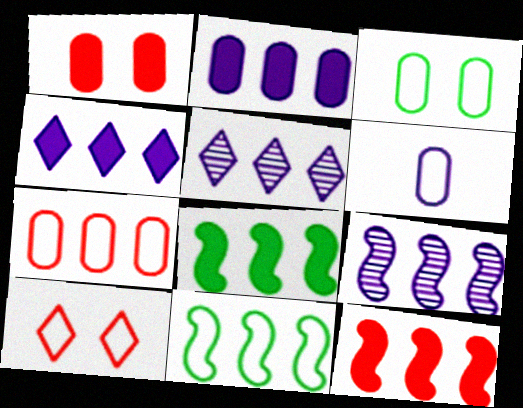[[3, 6, 7], 
[5, 7, 8], 
[6, 10, 11], 
[9, 11, 12]]